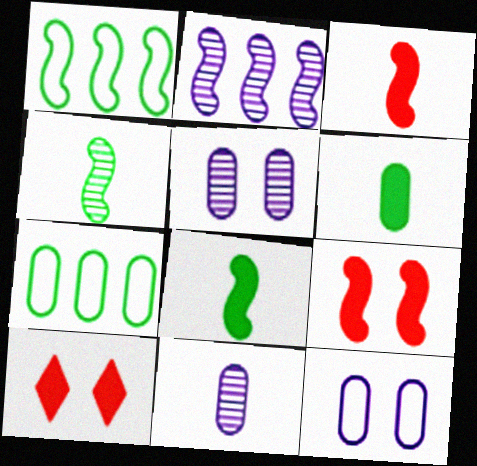[[1, 10, 11]]